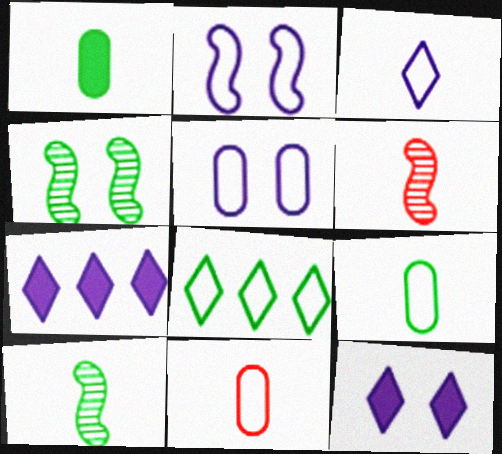[[1, 3, 6], 
[1, 4, 8], 
[2, 8, 11], 
[4, 7, 11]]